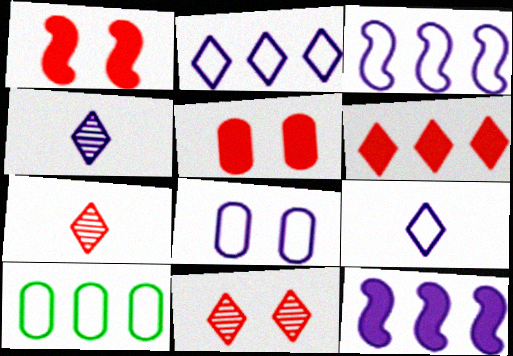[[1, 4, 10], 
[3, 8, 9], 
[4, 8, 12]]